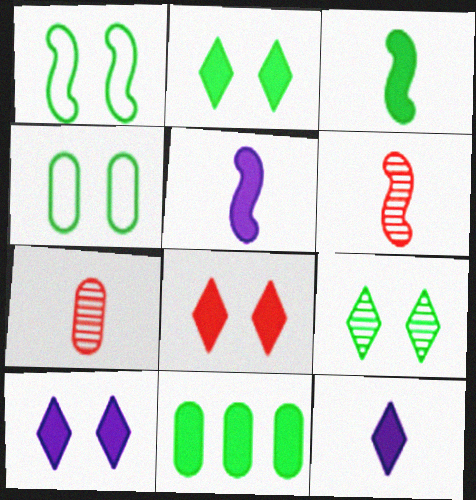[[2, 3, 11], 
[2, 8, 10], 
[5, 8, 11]]